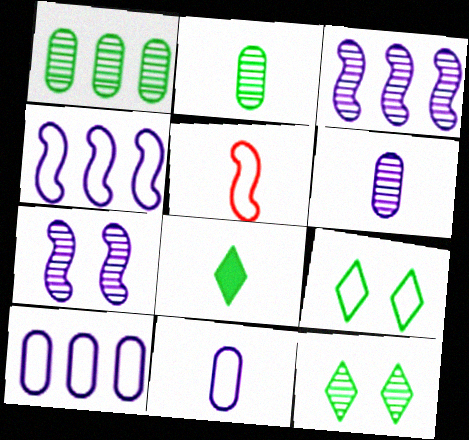[[5, 6, 8], 
[5, 9, 10]]